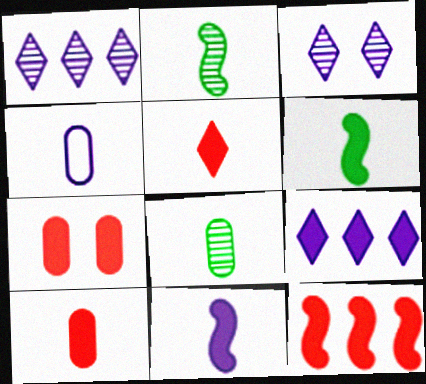[[2, 4, 5], 
[4, 8, 10], 
[5, 7, 12], 
[6, 7, 9]]